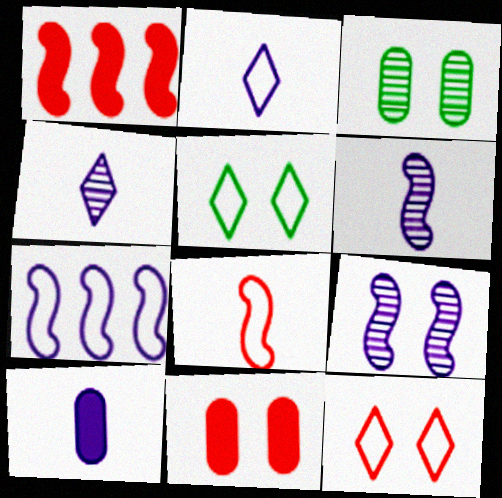[[1, 2, 3], 
[2, 6, 10], 
[5, 9, 11]]